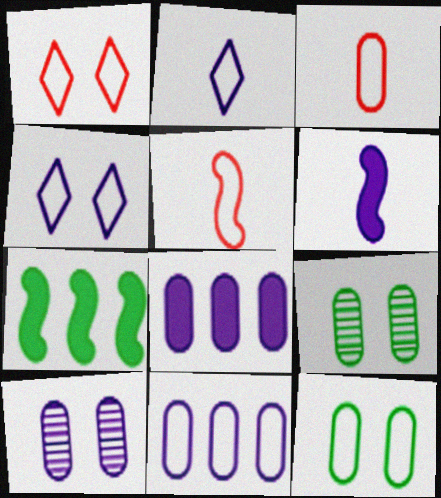[[3, 8, 9], 
[3, 11, 12]]